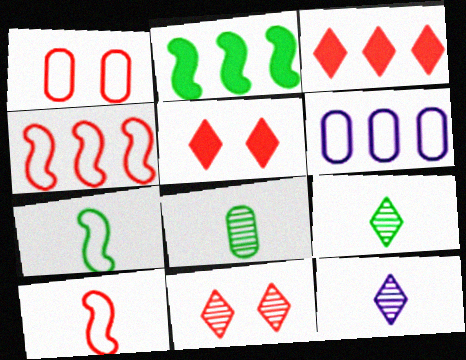[[1, 2, 12]]